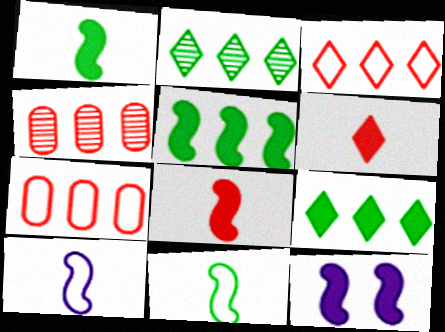[[5, 8, 12]]